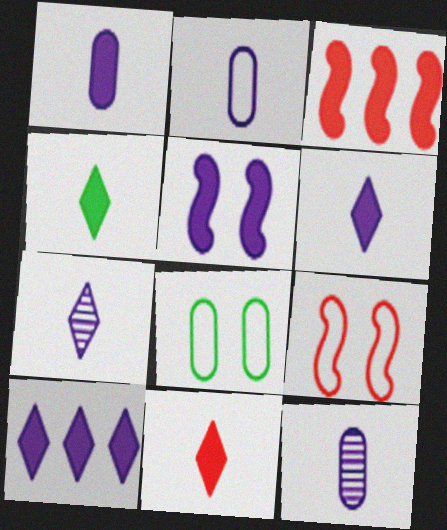[[1, 2, 12], 
[1, 5, 10], 
[3, 7, 8], 
[4, 6, 11]]